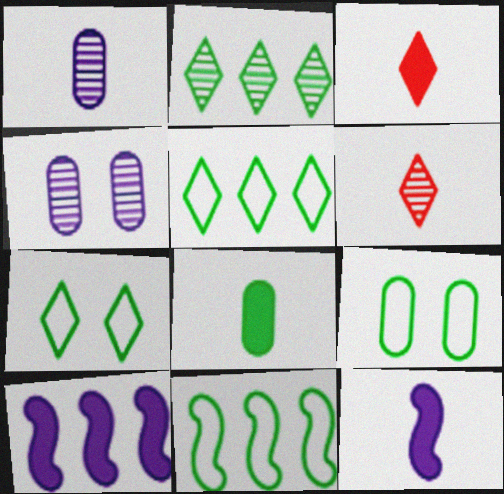[[3, 4, 11], 
[3, 8, 12], 
[6, 9, 10]]